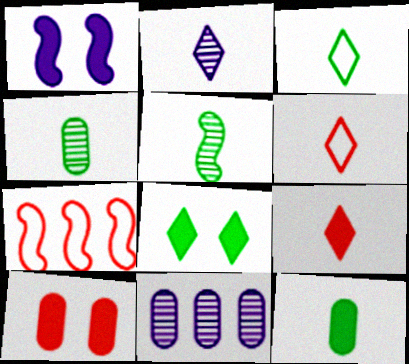[[1, 5, 7], 
[1, 8, 10], 
[2, 3, 9], 
[3, 5, 12]]